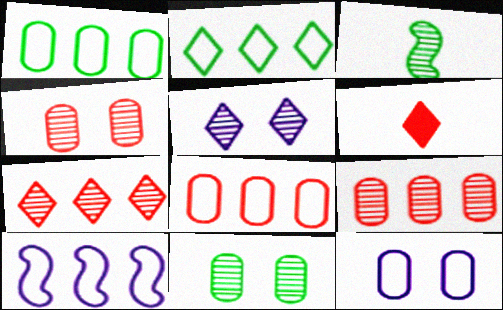[[2, 5, 6], 
[2, 8, 10], 
[3, 5, 9], 
[6, 10, 11]]